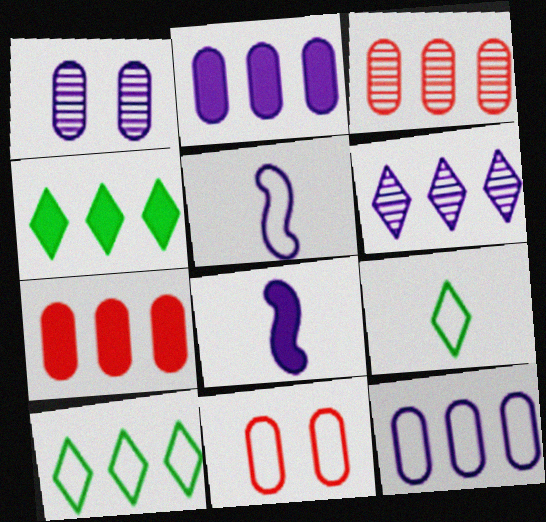[[5, 10, 11]]